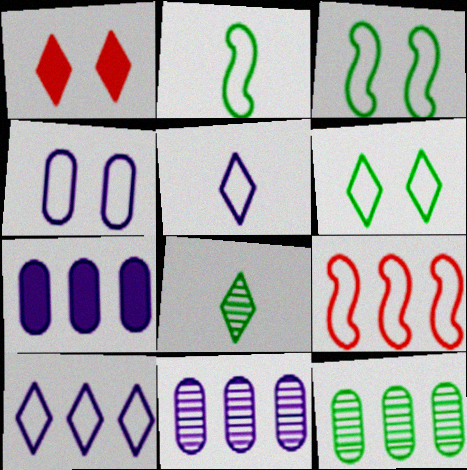[[1, 2, 11], 
[1, 8, 10]]